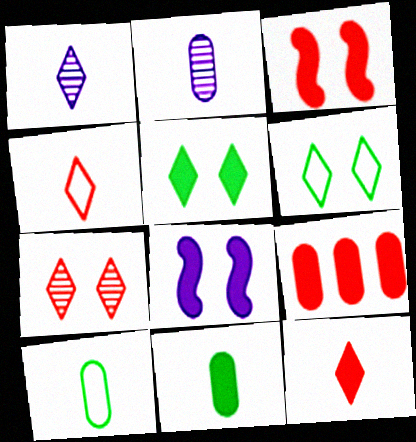[[3, 9, 12]]